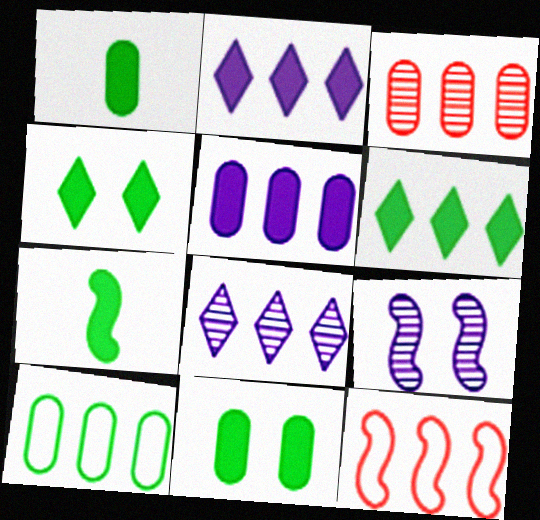[[3, 5, 10], 
[6, 7, 11], 
[7, 9, 12]]